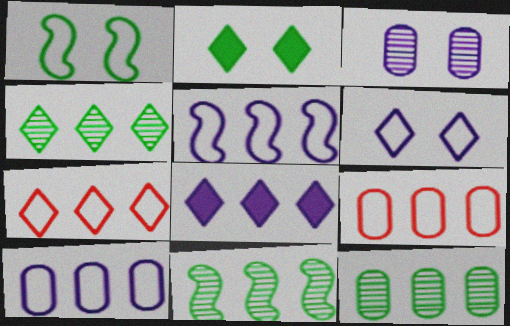[[4, 7, 8], 
[4, 11, 12], 
[8, 9, 11]]